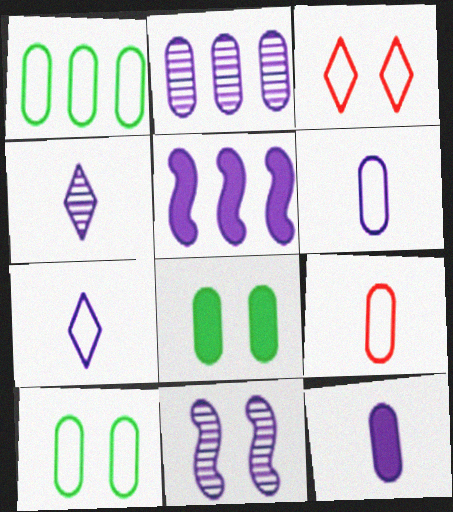[[2, 4, 11], 
[2, 8, 9], 
[3, 8, 11]]